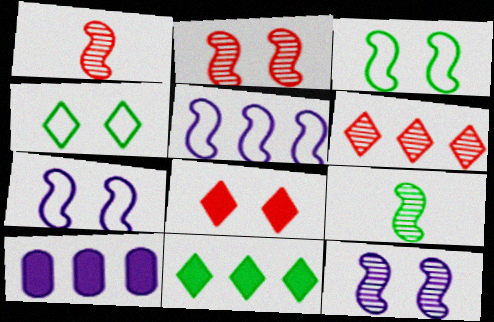[[1, 4, 10]]